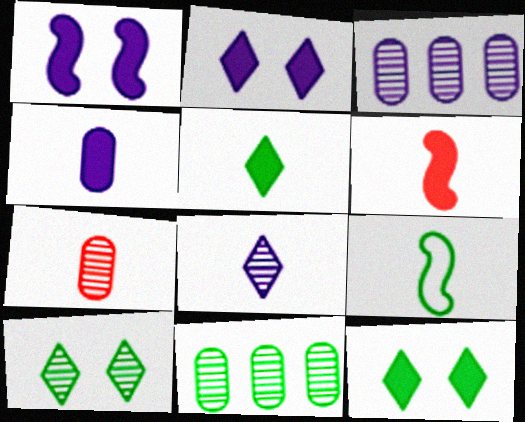[[4, 5, 6], 
[9, 11, 12]]